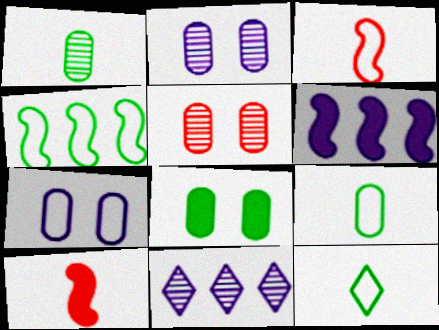[[3, 8, 11], 
[5, 6, 12], 
[5, 7, 8]]